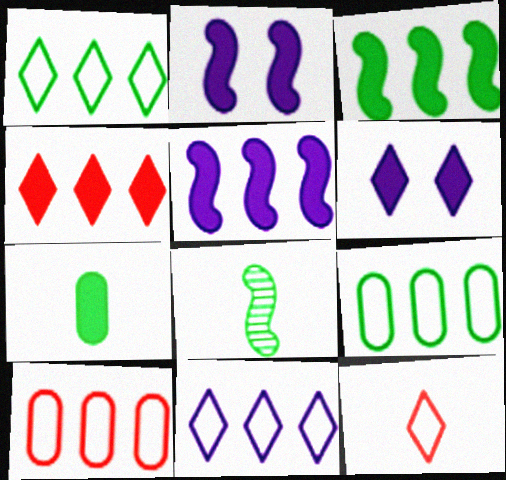[[2, 4, 7], 
[6, 8, 10]]